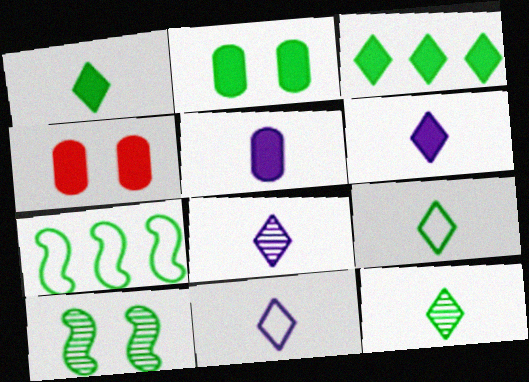[[1, 9, 12], 
[2, 7, 12], 
[4, 7, 8], 
[6, 8, 11]]